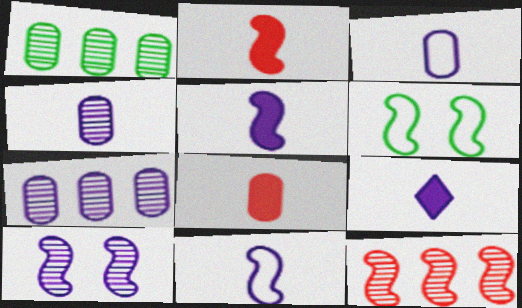[[4, 9, 11], 
[5, 6, 12]]